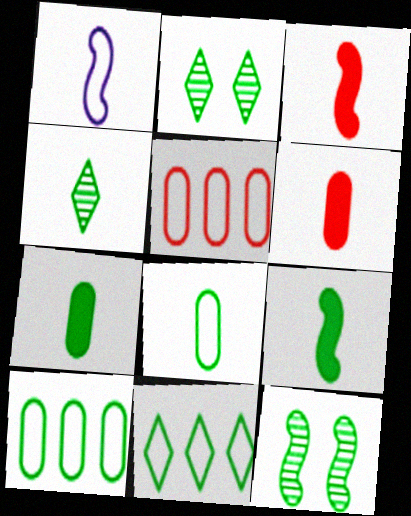[[1, 4, 6], 
[2, 9, 10], 
[4, 8, 9], 
[7, 11, 12]]